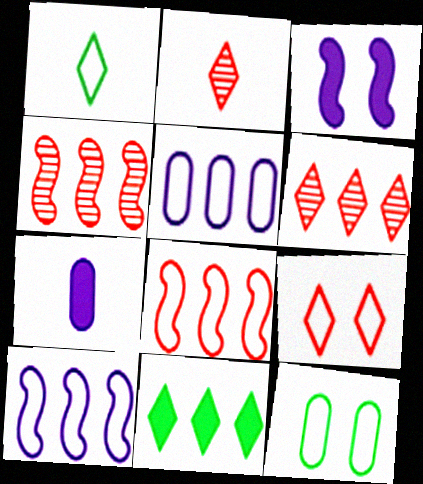[[4, 5, 11]]